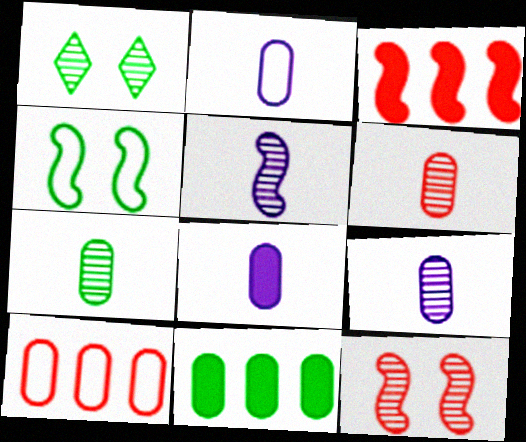[[1, 2, 3], 
[2, 8, 9], 
[3, 4, 5], 
[6, 7, 9]]